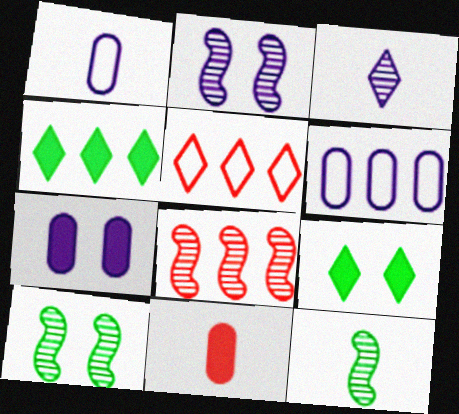[[1, 8, 9], 
[2, 8, 12], 
[3, 5, 9], 
[4, 6, 8], 
[5, 7, 12]]